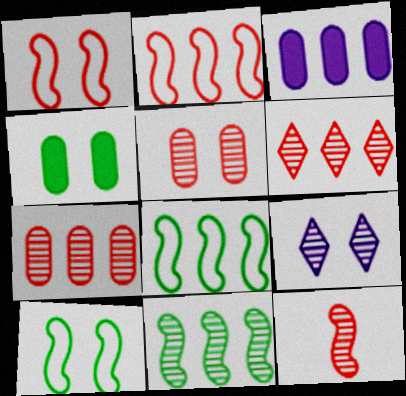[[1, 4, 9], 
[3, 6, 8], 
[5, 6, 12]]